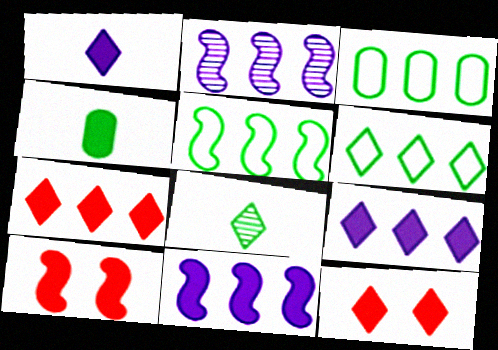[[2, 3, 7], 
[3, 5, 6], 
[4, 9, 10], 
[4, 11, 12]]